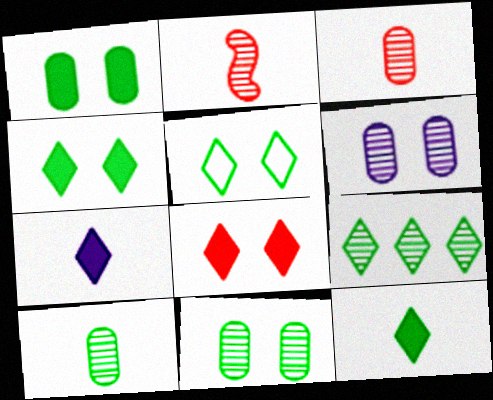[[2, 6, 9], 
[5, 9, 12]]